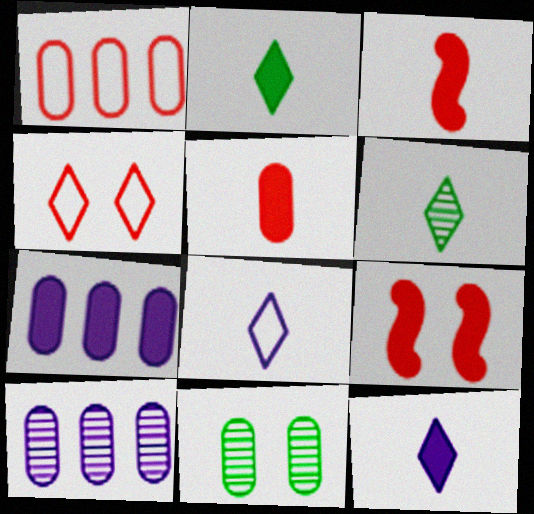[[2, 7, 9]]